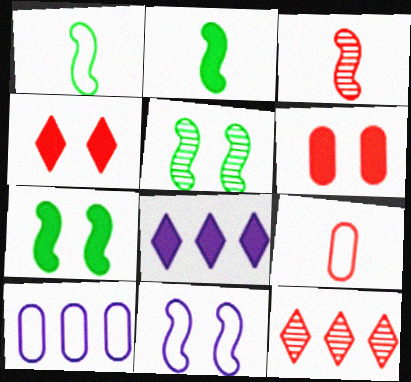[[2, 6, 8], 
[5, 8, 9]]